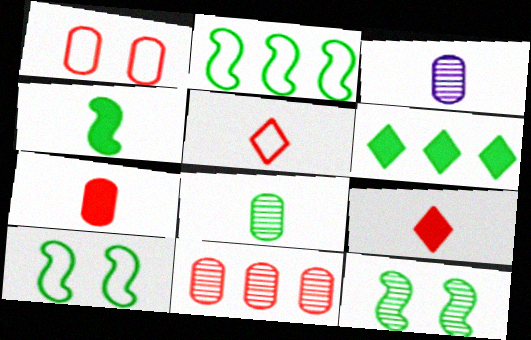[[1, 7, 11], 
[2, 4, 12], 
[3, 4, 5], 
[6, 8, 10]]